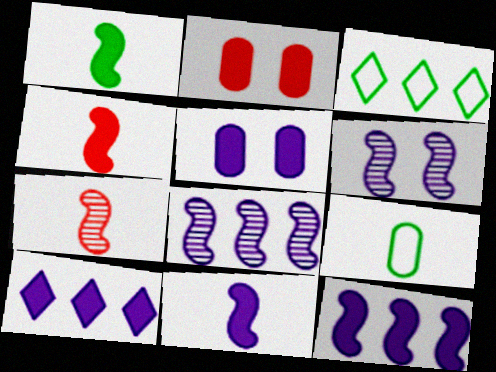[[1, 2, 10], 
[1, 4, 11], 
[3, 5, 7], 
[5, 10, 11]]